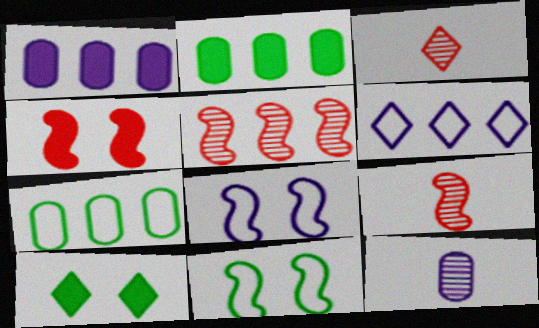[[1, 3, 11], 
[2, 3, 8], 
[2, 5, 6], 
[3, 6, 10]]